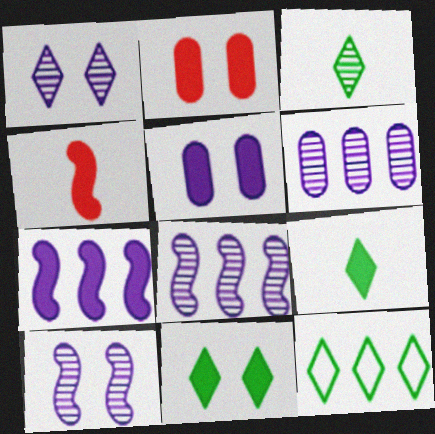[[2, 7, 9], 
[3, 11, 12]]